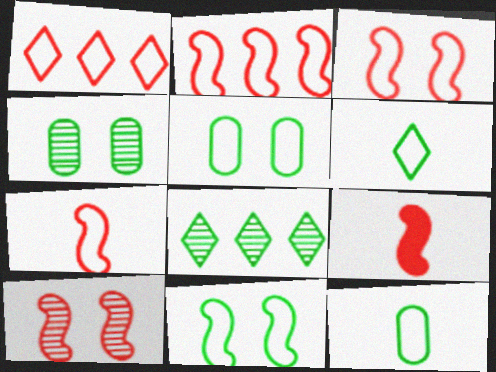[[2, 3, 7], 
[2, 9, 10]]